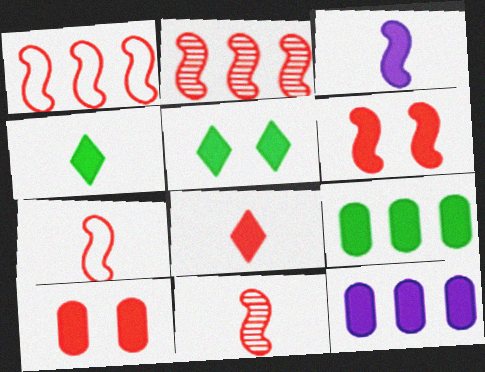[[1, 6, 11], 
[2, 6, 7], 
[4, 6, 12]]